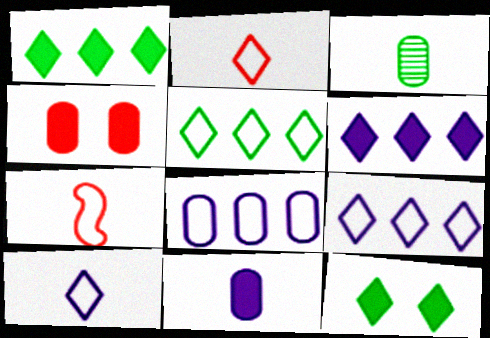[[3, 4, 8]]